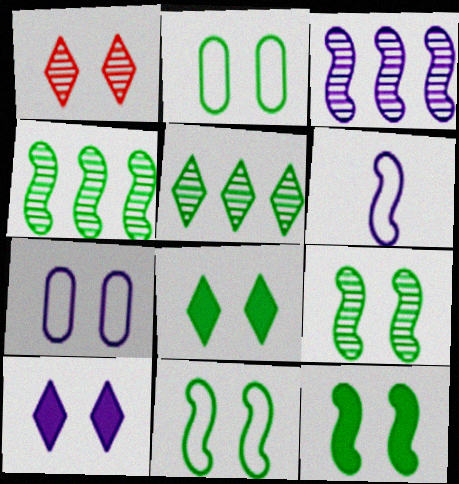[[1, 7, 12], 
[2, 8, 9], 
[9, 11, 12]]